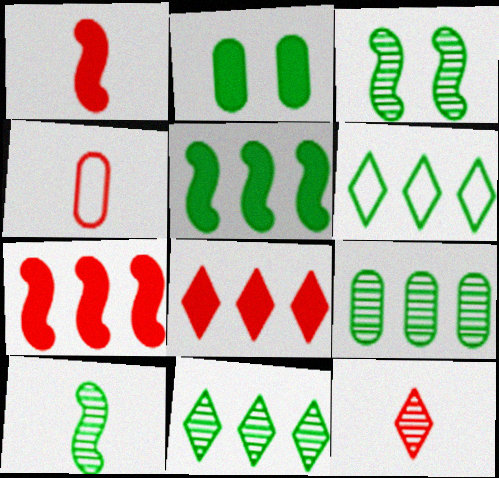[[1, 4, 12], 
[2, 6, 10], 
[5, 6, 9]]